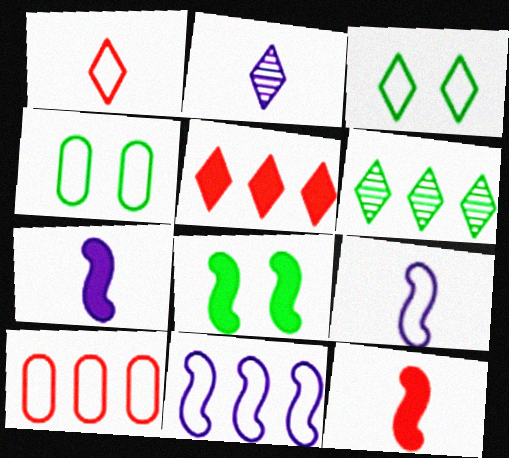[[1, 4, 11], 
[2, 3, 5], 
[2, 8, 10], 
[3, 9, 10]]